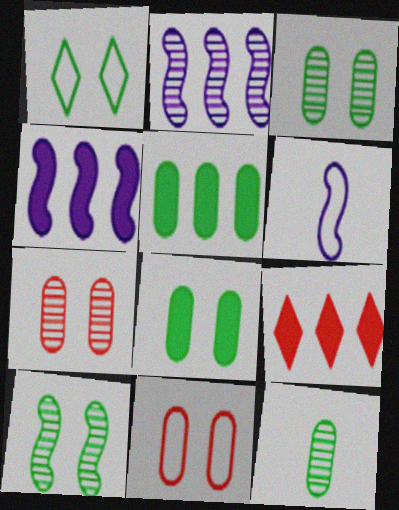[[1, 8, 10], 
[3, 6, 9], 
[4, 5, 9]]